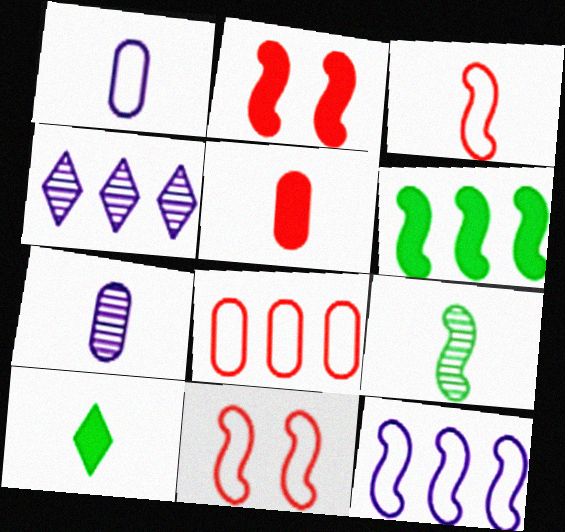[[2, 9, 12], 
[3, 7, 10], 
[4, 6, 8]]